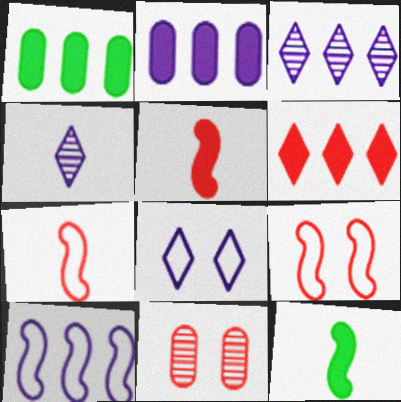[[1, 4, 9], 
[2, 3, 10], 
[6, 7, 11]]